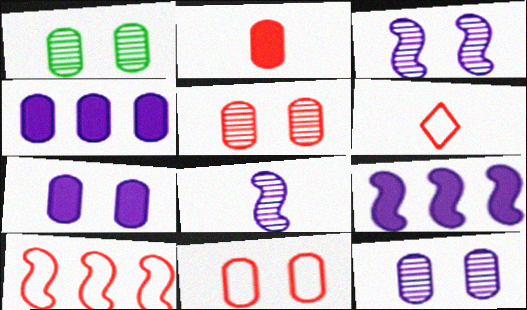[[1, 5, 12], 
[1, 6, 9], 
[1, 7, 11], 
[6, 10, 11]]